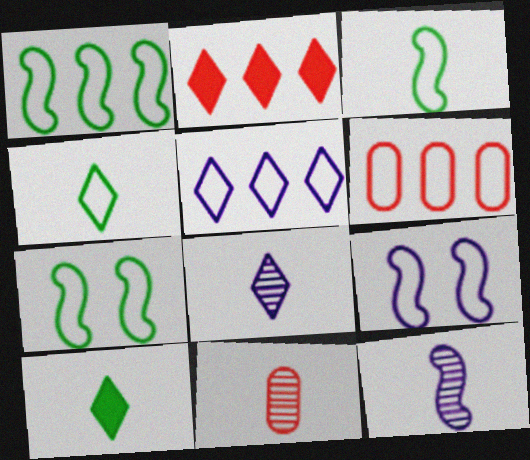[[1, 3, 7], 
[1, 5, 6], 
[4, 6, 9]]